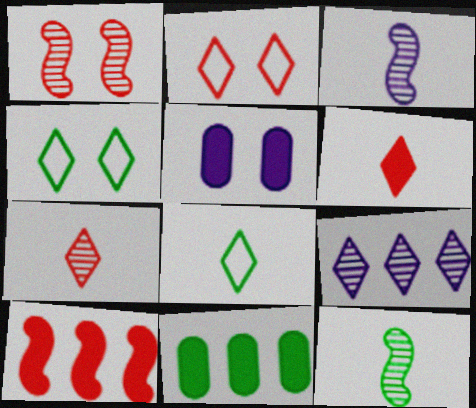[[1, 4, 5], 
[2, 3, 11], 
[4, 6, 9], 
[4, 11, 12]]